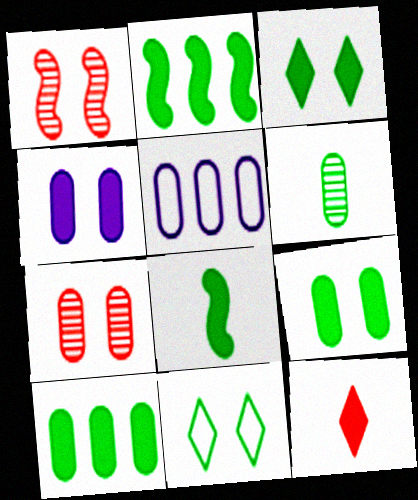[[1, 4, 11], 
[2, 4, 12], 
[2, 6, 11], 
[3, 8, 10]]